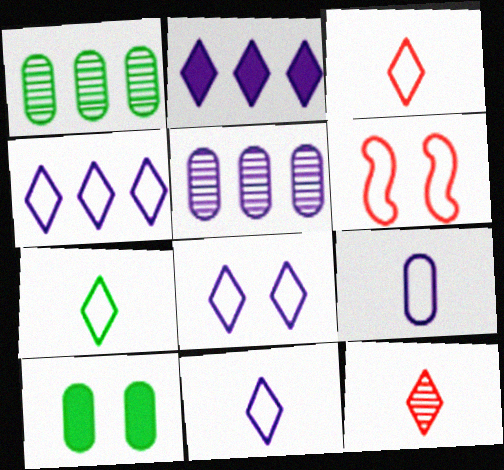[[3, 7, 11], 
[4, 8, 11]]